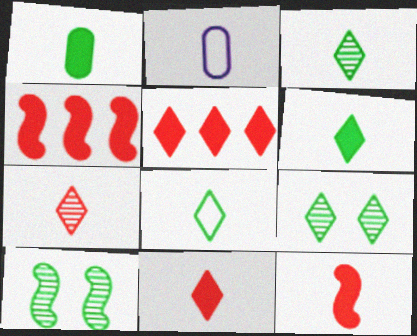[[2, 3, 12], 
[2, 4, 9], 
[2, 5, 10], 
[3, 6, 8]]